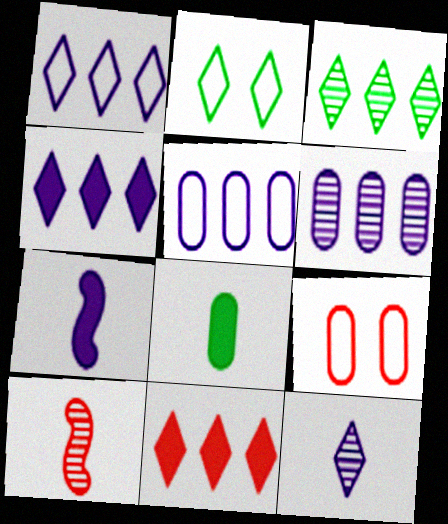[[1, 3, 11], 
[2, 11, 12], 
[3, 7, 9], 
[6, 8, 9], 
[9, 10, 11]]